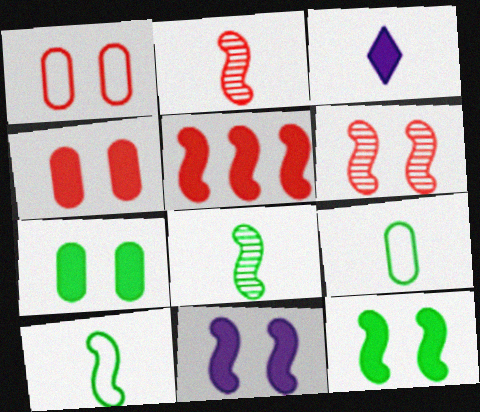[[2, 3, 9], 
[3, 5, 7]]